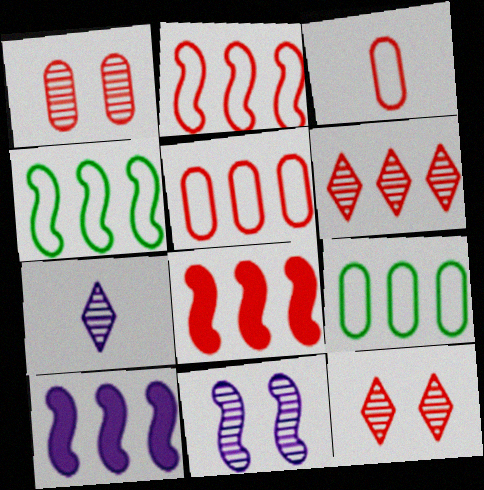[[3, 8, 12], 
[5, 6, 8], 
[6, 9, 10]]